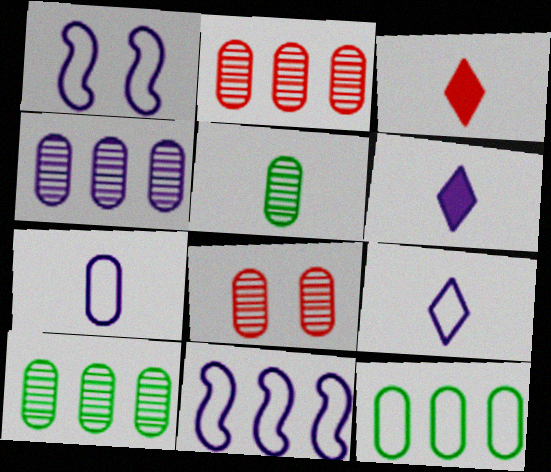[[1, 3, 10], 
[1, 4, 6], 
[2, 4, 10], 
[4, 5, 8]]